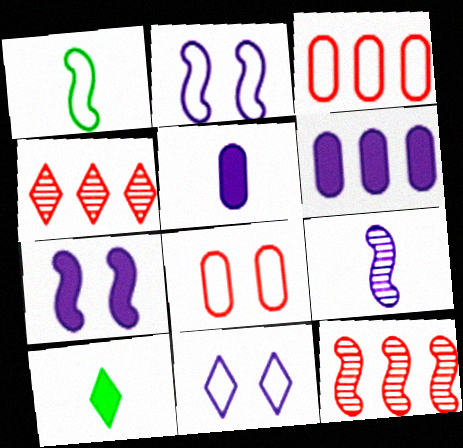[[1, 3, 11], 
[1, 7, 12], 
[4, 10, 11], 
[6, 9, 11]]